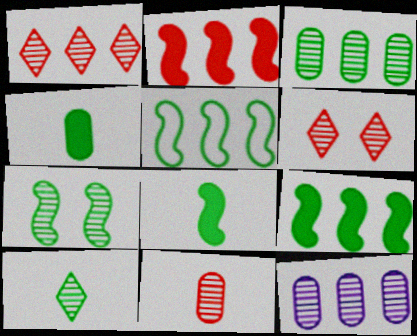[[3, 7, 10], 
[5, 7, 8]]